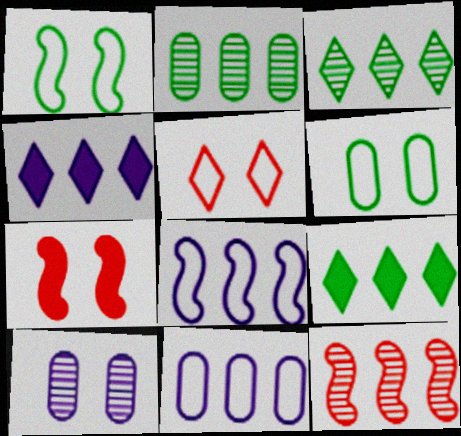[[9, 11, 12]]